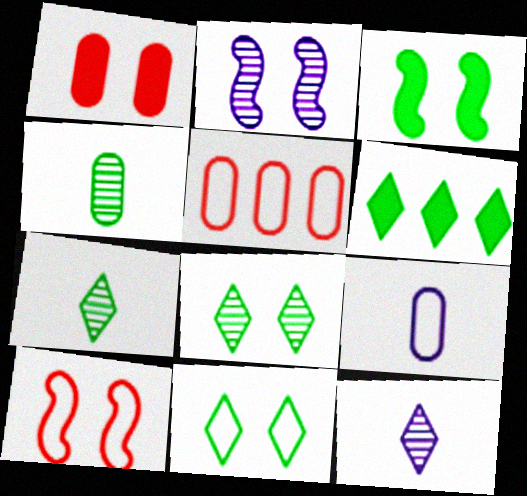[[1, 2, 11], 
[2, 3, 10], 
[3, 5, 12], 
[6, 7, 11]]